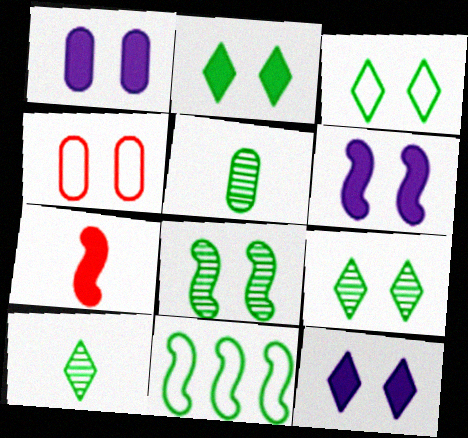[[1, 6, 12], 
[2, 3, 9], 
[2, 5, 11], 
[4, 6, 9], 
[4, 8, 12]]